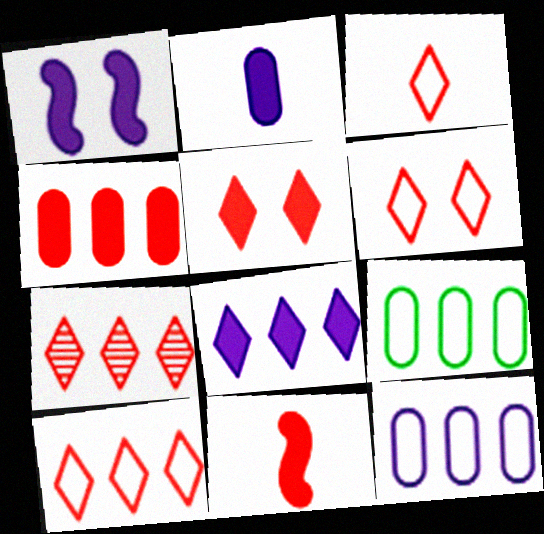[[1, 2, 8], 
[3, 5, 7], 
[3, 6, 10], 
[4, 5, 11]]